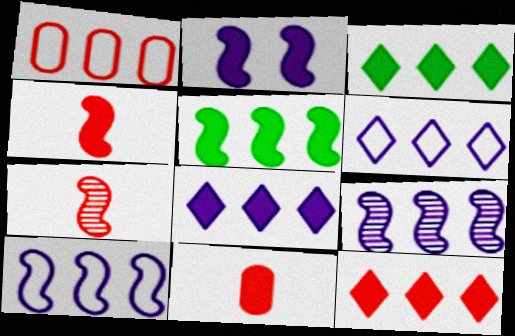[[1, 3, 9], 
[2, 3, 11], 
[2, 4, 5], 
[3, 8, 12]]